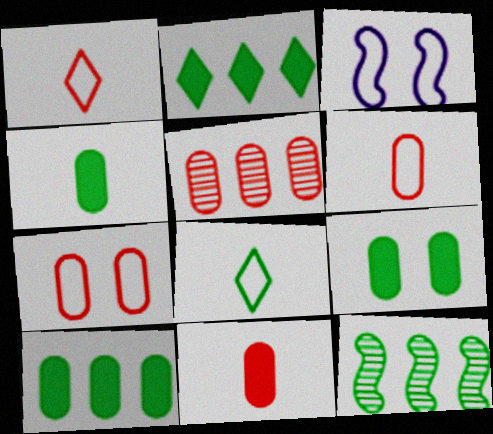[[4, 9, 10], 
[5, 7, 11], 
[8, 9, 12]]